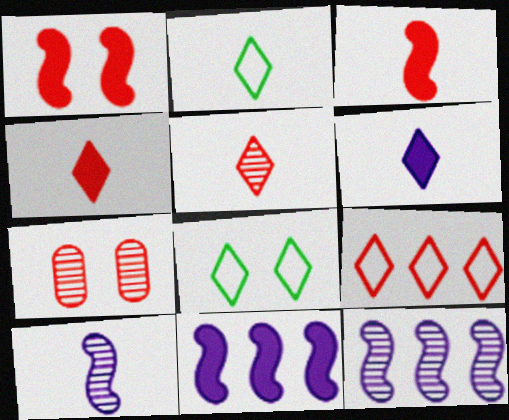[[2, 5, 6], 
[2, 7, 11], 
[3, 7, 9]]